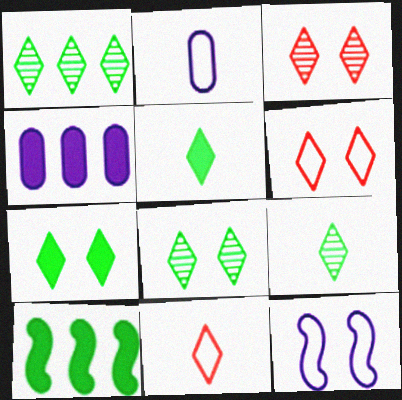[[1, 8, 9], 
[2, 3, 10]]